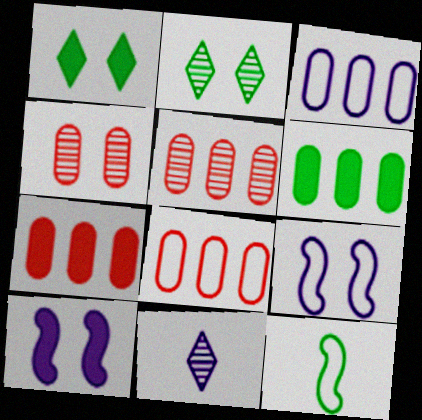[[1, 4, 9], 
[2, 6, 12], 
[3, 5, 6], 
[3, 10, 11], 
[5, 7, 8]]